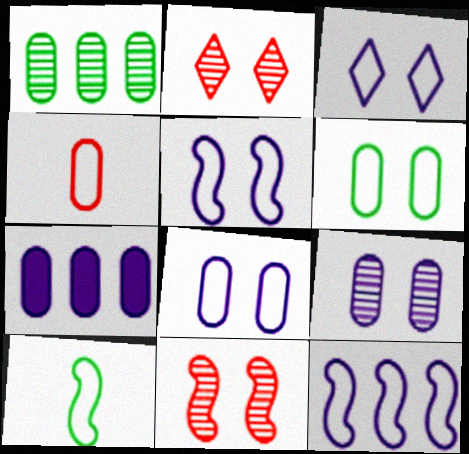[[2, 7, 10], 
[3, 5, 8]]